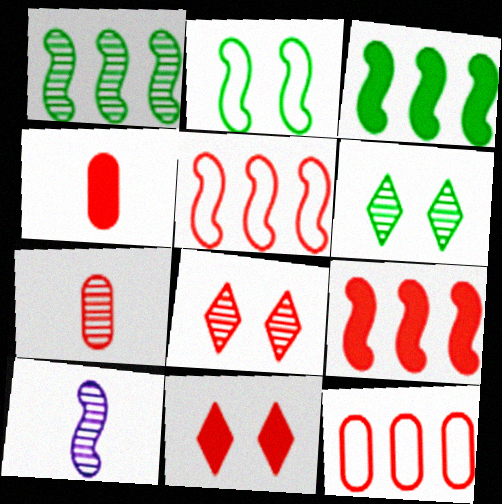[[2, 9, 10], 
[4, 5, 8], 
[4, 9, 11], 
[5, 7, 11]]